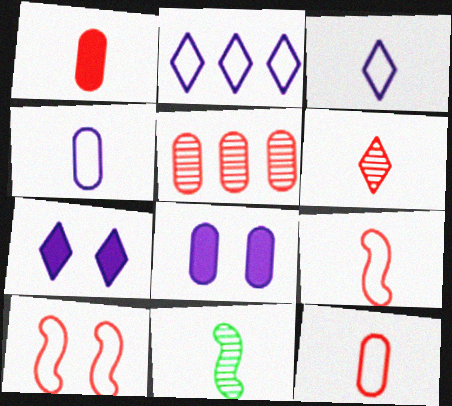[[1, 3, 11], 
[1, 6, 9]]